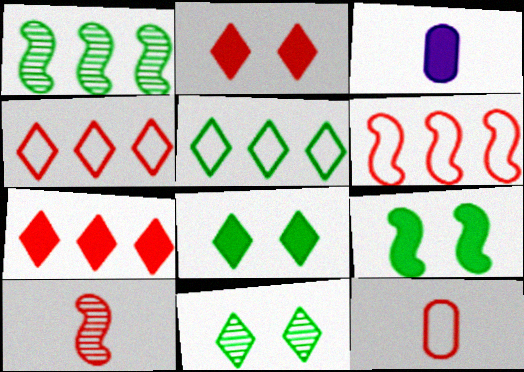[[3, 6, 11], 
[3, 7, 9]]